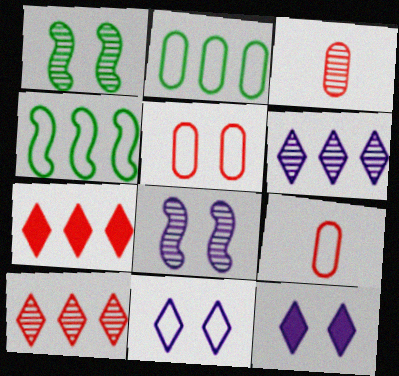[[1, 3, 6], 
[1, 5, 12], 
[3, 4, 12], 
[4, 9, 11]]